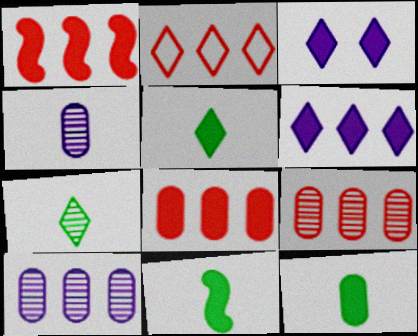[[1, 2, 9], 
[1, 3, 12], 
[2, 3, 7], 
[3, 8, 11], 
[5, 11, 12]]